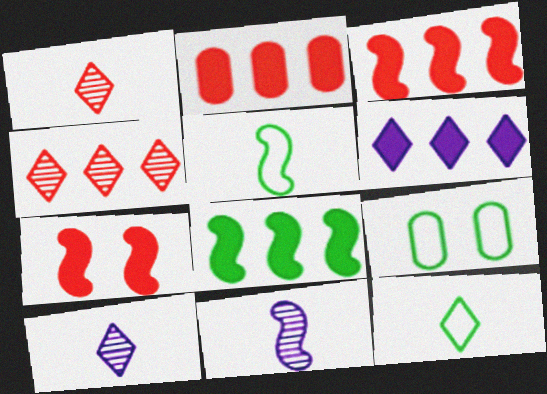[[2, 6, 8], 
[3, 9, 10]]